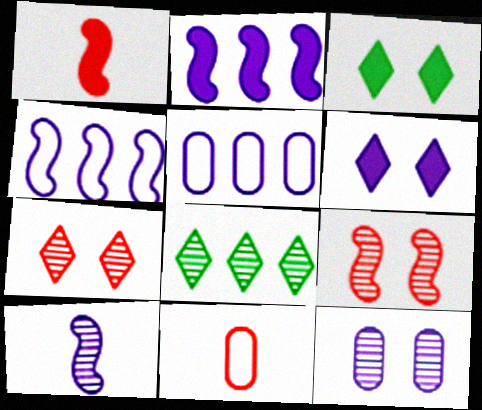[[5, 6, 10]]